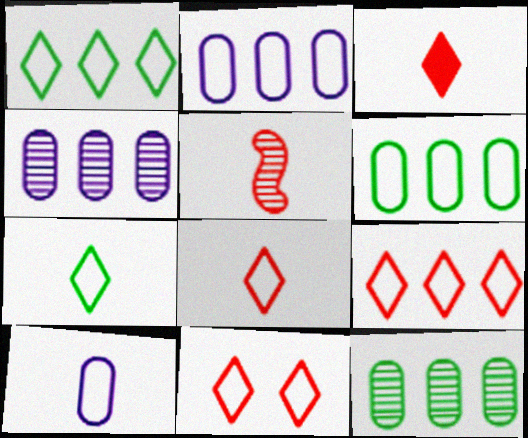[[8, 9, 11]]